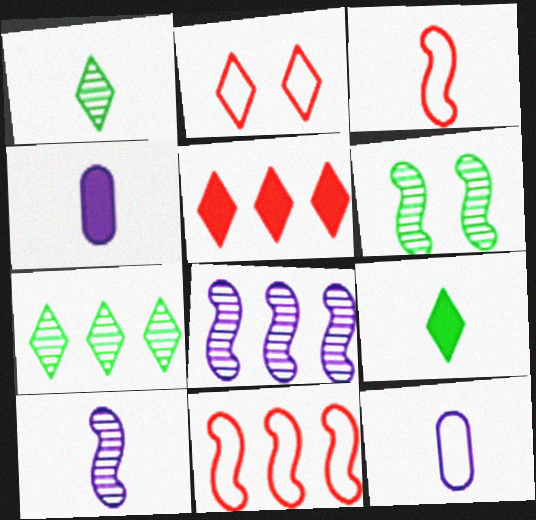[[1, 3, 4], 
[5, 6, 12]]